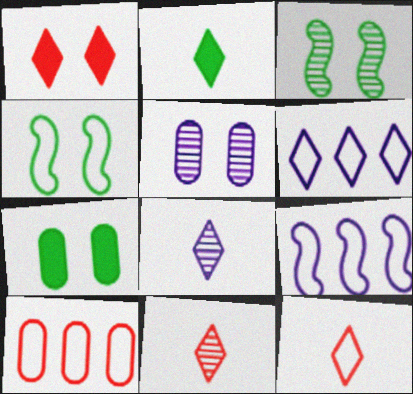[[1, 4, 5], 
[2, 8, 12], 
[7, 9, 11]]